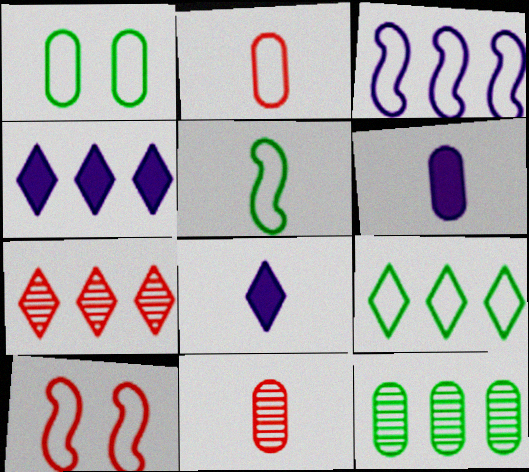[[1, 5, 9], 
[3, 5, 10], 
[4, 7, 9], 
[5, 8, 11], 
[8, 10, 12]]